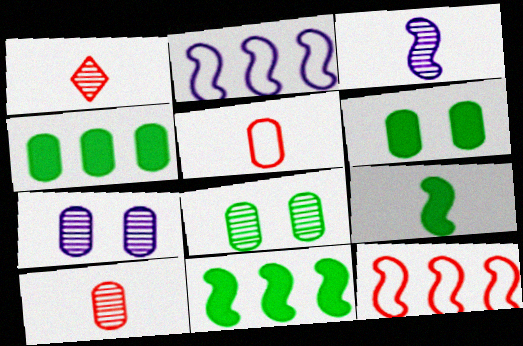[[1, 2, 6], 
[4, 5, 7]]